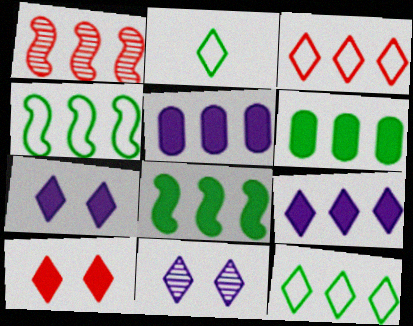[[1, 5, 12]]